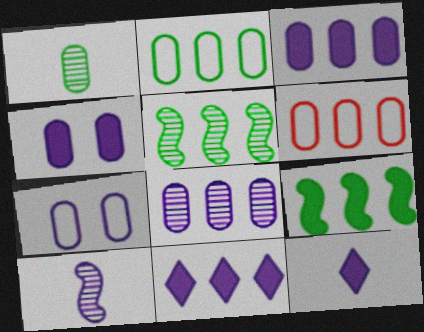[[1, 4, 6], 
[5, 6, 11], 
[7, 10, 11]]